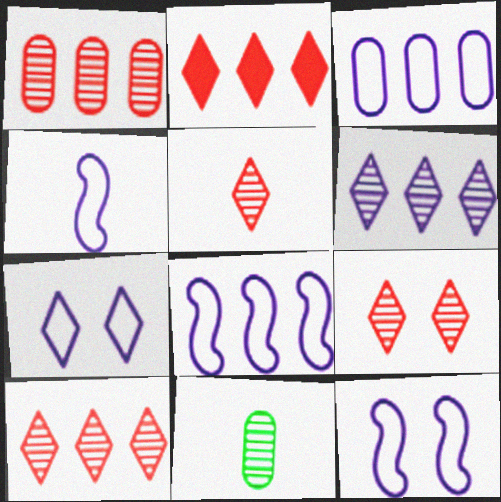[[2, 11, 12], 
[3, 4, 7], 
[4, 8, 12], 
[5, 9, 10]]